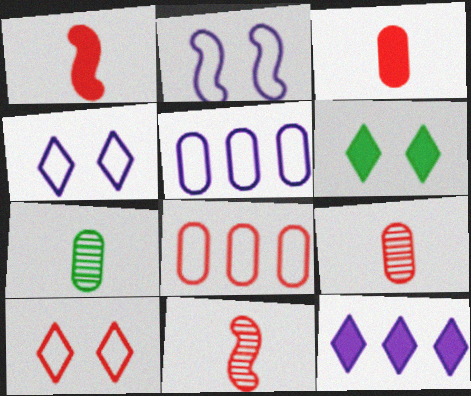[[5, 6, 11]]